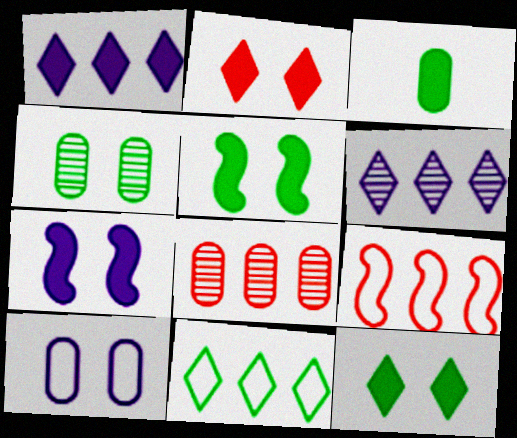[[3, 8, 10]]